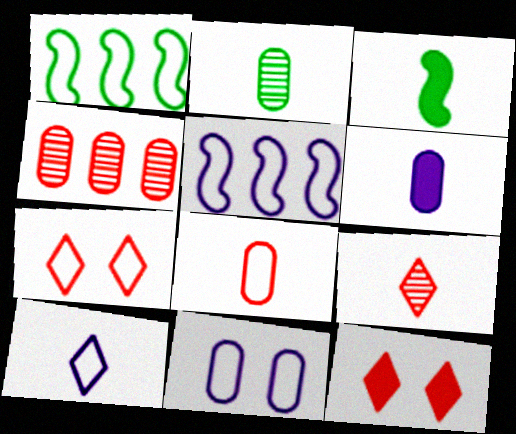[[2, 5, 12], 
[2, 6, 8], 
[5, 10, 11]]